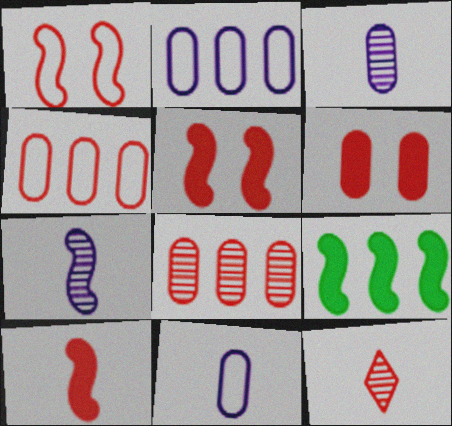[[1, 7, 9], 
[4, 5, 12]]